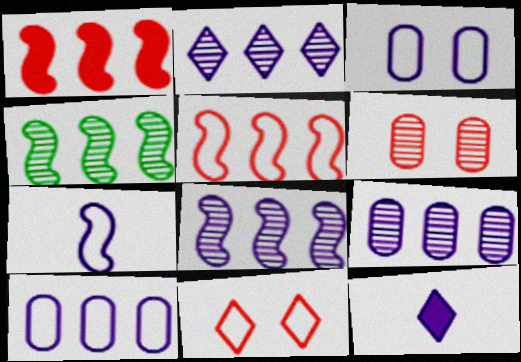[[2, 8, 9], 
[3, 8, 12]]